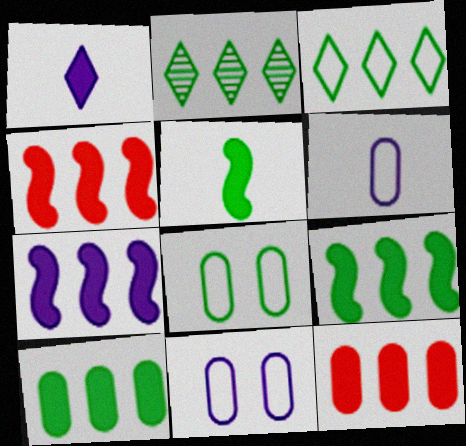[[2, 5, 8], 
[4, 7, 9]]